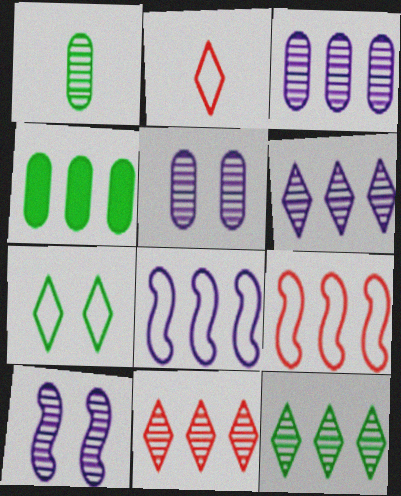[[1, 10, 11], 
[2, 4, 10], 
[4, 6, 9], 
[4, 8, 11], 
[6, 11, 12]]